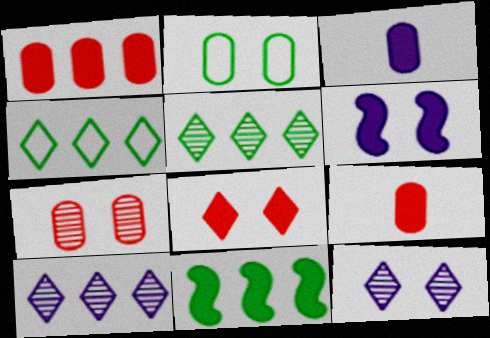[[3, 8, 11]]